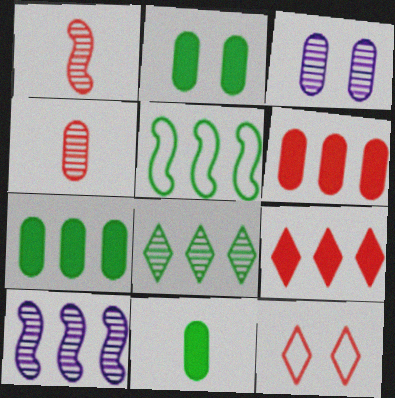[[1, 3, 8], 
[1, 6, 12], 
[2, 7, 11], 
[5, 7, 8], 
[10, 11, 12]]